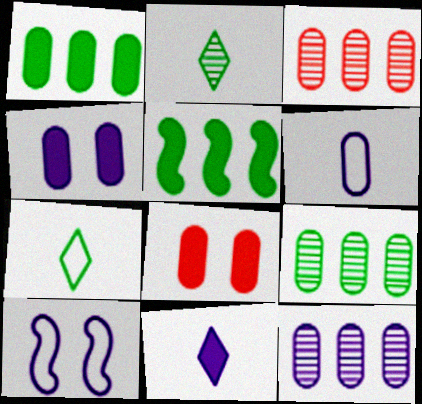[[3, 9, 12], 
[4, 6, 12], 
[5, 8, 11], 
[6, 8, 9], 
[10, 11, 12]]